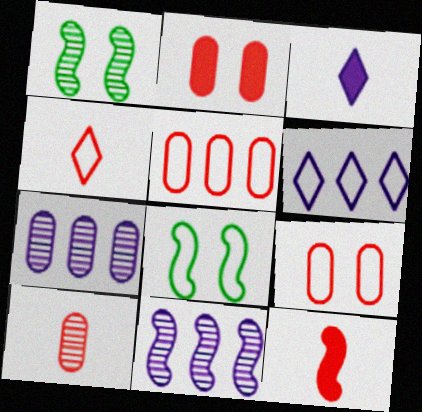[[1, 3, 5], 
[2, 5, 10], 
[4, 10, 12], 
[8, 11, 12]]